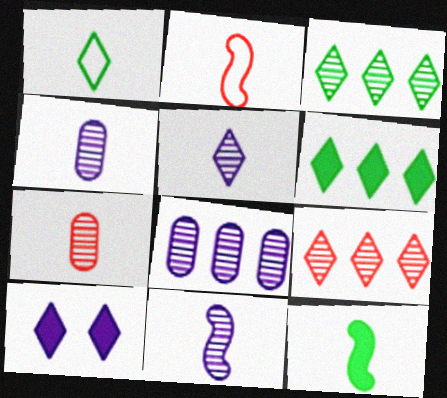[[1, 9, 10], 
[2, 11, 12], 
[4, 5, 11]]